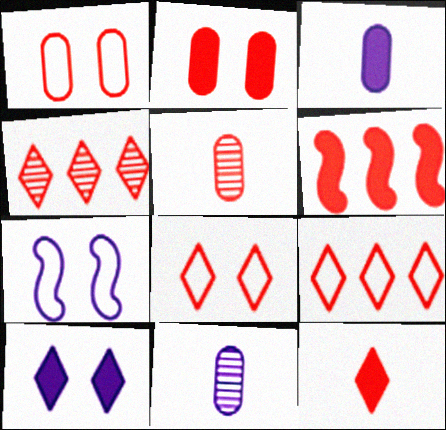[[2, 6, 12], 
[4, 8, 12], 
[5, 6, 8]]